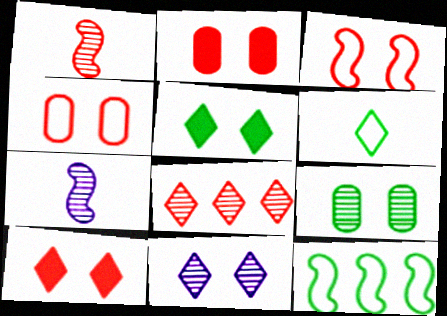[[7, 8, 9]]